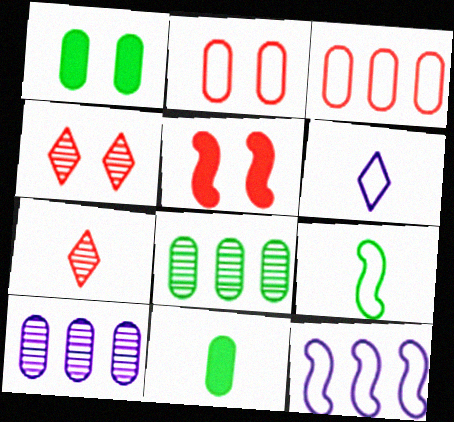[[1, 7, 12], 
[2, 4, 5], 
[2, 10, 11], 
[3, 5, 7], 
[4, 11, 12], 
[5, 6, 8]]